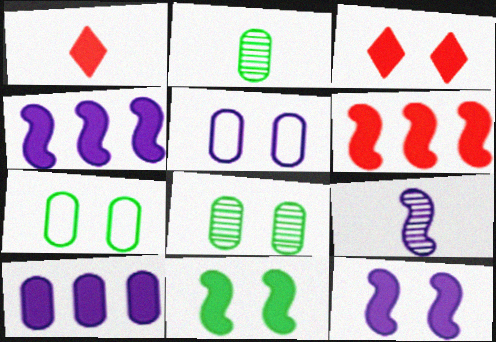[[1, 10, 11]]